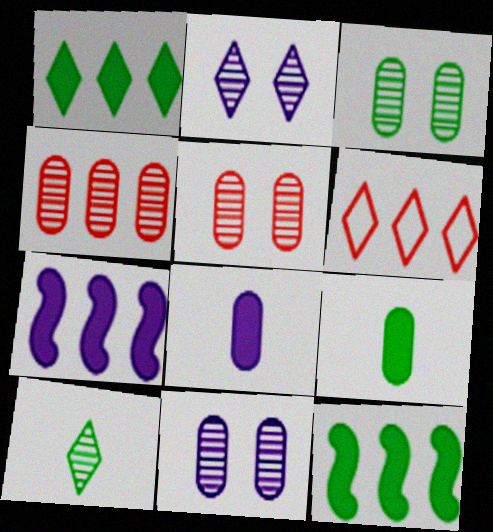[[3, 5, 11]]